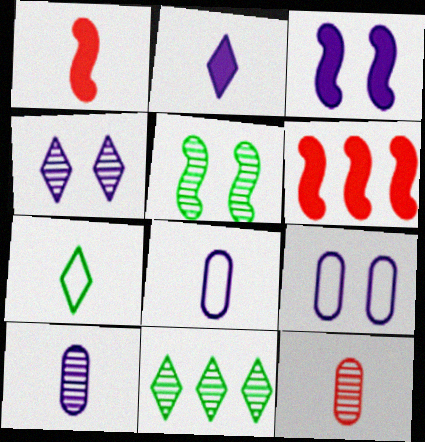[[1, 7, 10], 
[1, 9, 11], 
[3, 4, 9]]